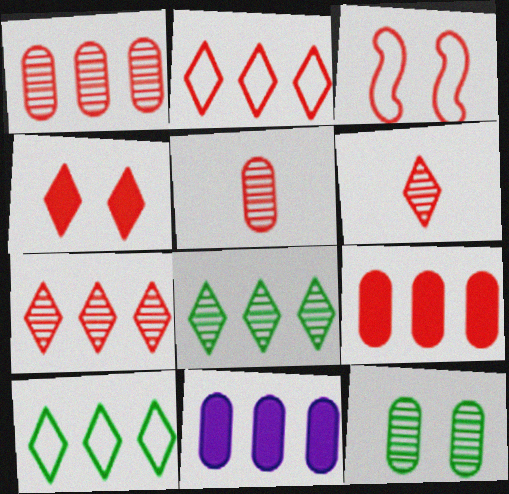[[2, 4, 6], 
[3, 6, 9]]